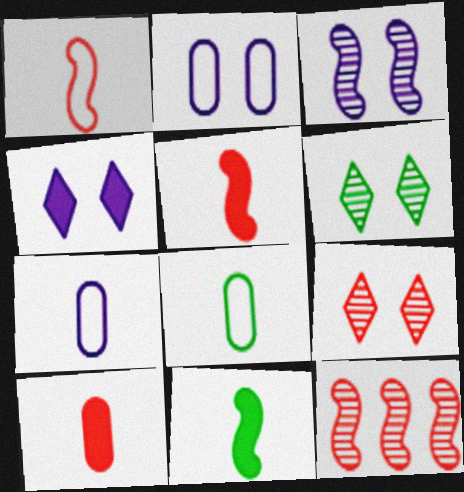[[2, 3, 4], 
[4, 8, 12]]